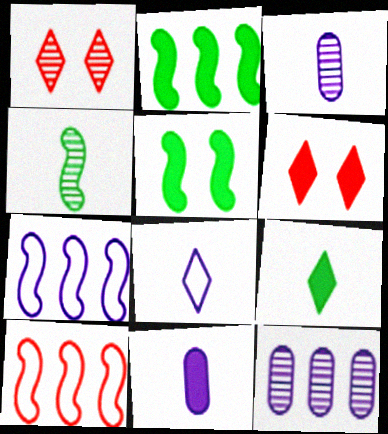[[1, 4, 12], 
[2, 6, 11]]